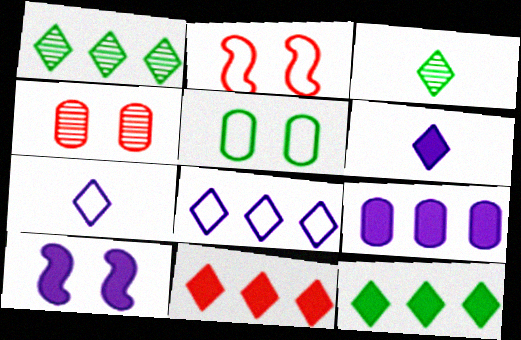[[1, 8, 11], 
[2, 3, 9], 
[6, 9, 10]]